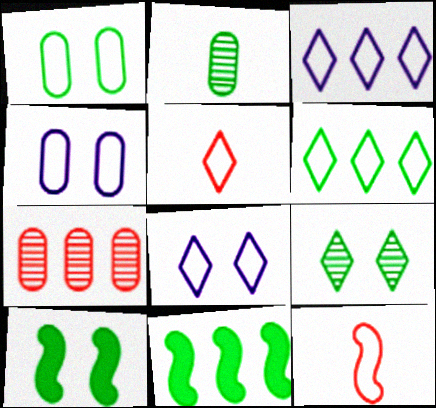[[1, 3, 12], 
[1, 9, 10], 
[2, 6, 10], 
[3, 7, 11], 
[4, 6, 12], 
[5, 6, 8]]